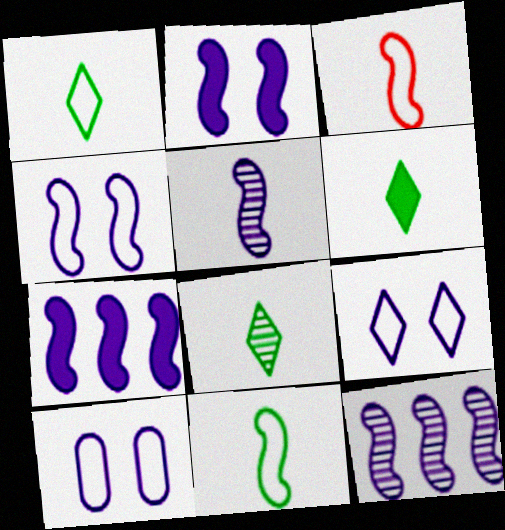[[1, 6, 8], 
[4, 5, 7], 
[4, 9, 10]]